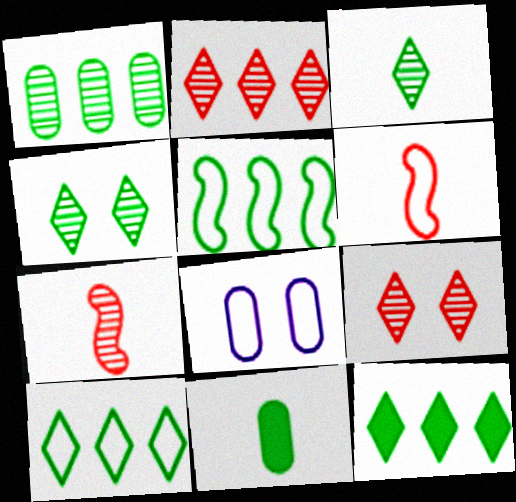[[1, 5, 12], 
[4, 5, 11], 
[6, 8, 10], 
[7, 8, 12]]